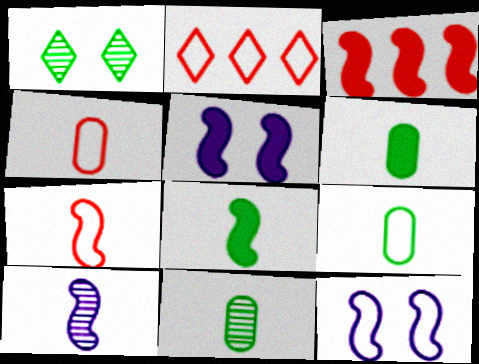[[2, 5, 11], 
[2, 9, 12], 
[3, 5, 8], 
[6, 9, 11], 
[7, 8, 10]]